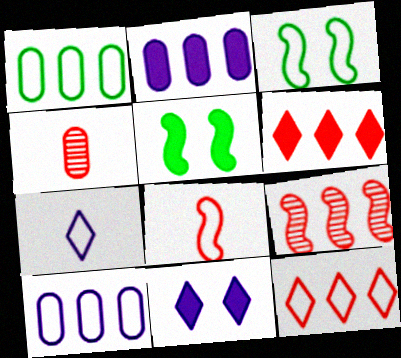[]